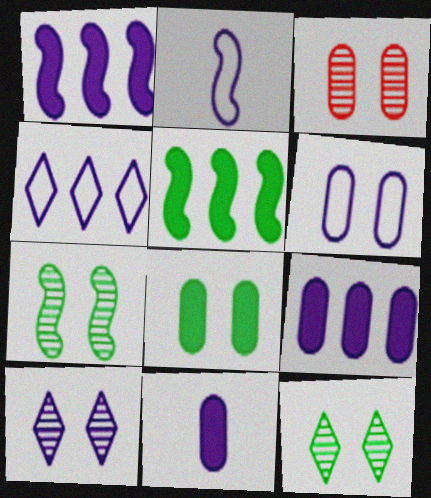[[2, 4, 6], 
[2, 9, 10], 
[3, 6, 8], 
[3, 7, 10]]